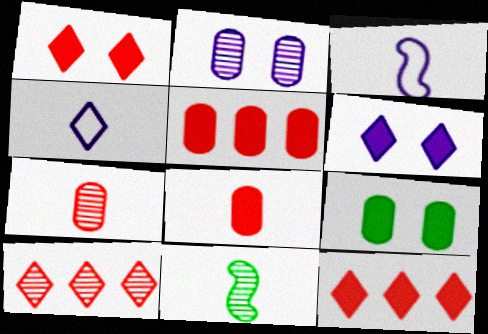[[2, 10, 11], 
[3, 9, 10], 
[4, 8, 11]]